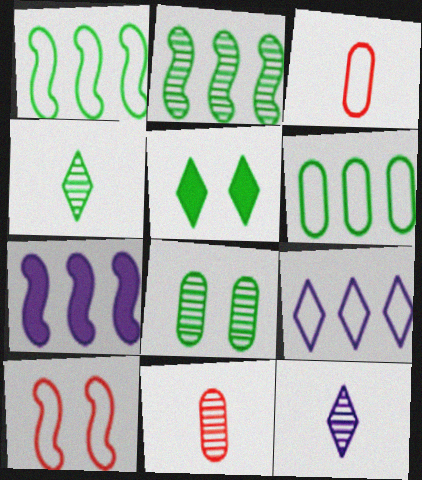[[2, 4, 8]]